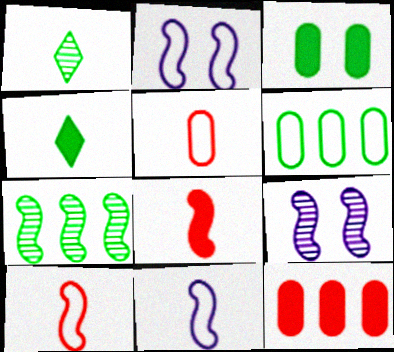[[1, 2, 12], 
[2, 7, 8]]